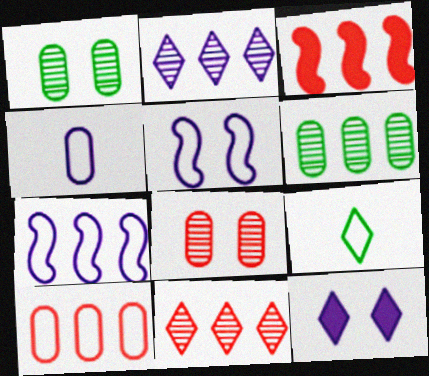[[3, 10, 11], 
[5, 9, 10], 
[9, 11, 12]]